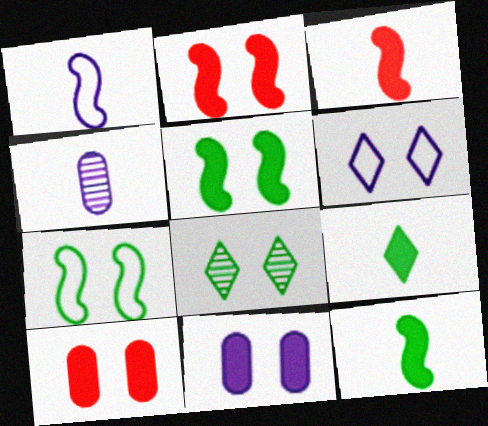[]